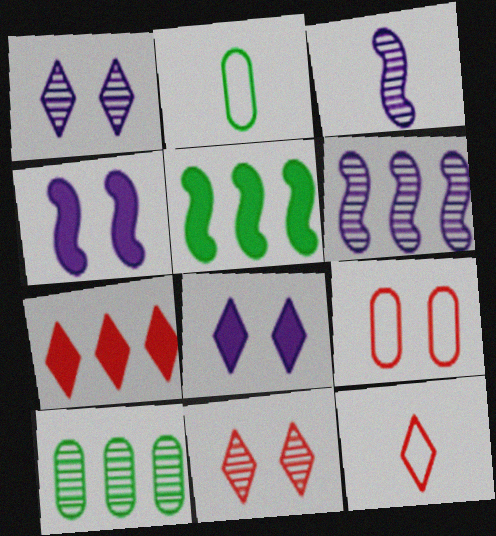[[3, 10, 11], 
[4, 10, 12], 
[7, 11, 12]]